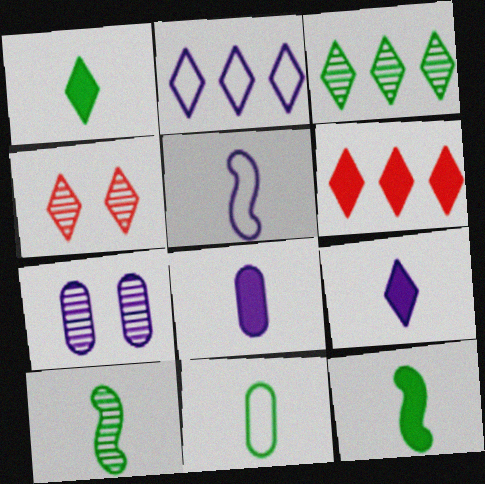[[1, 2, 4], 
[1, 10, 11], 
[2, 3, 6]]